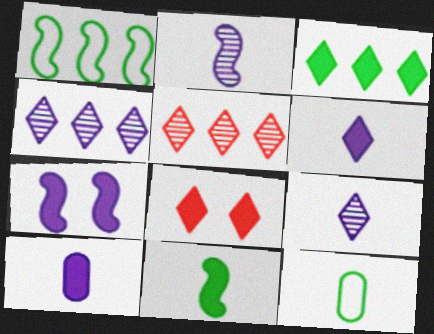[[3, 6, 8], 
[5, 7, 12]]